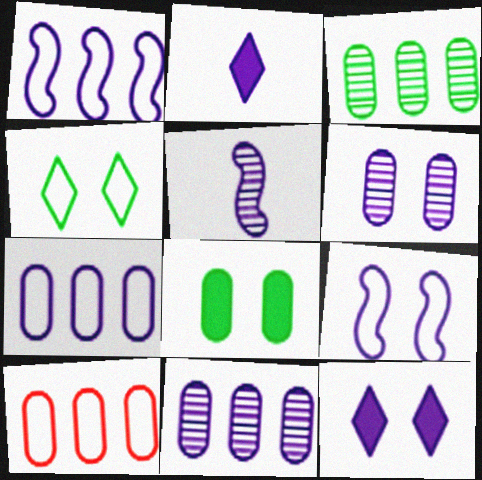[[1, 2, 6], 
[2, 9, 11], 
[5, 7, 12], 
[6, 9, 12]]